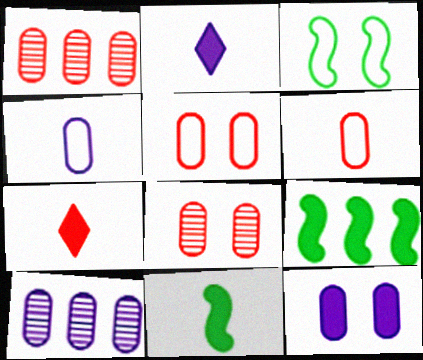[[1, 2, 3], 
[3, 7, 10], 
[4, 10, 12], 
[7, 9, 12]]